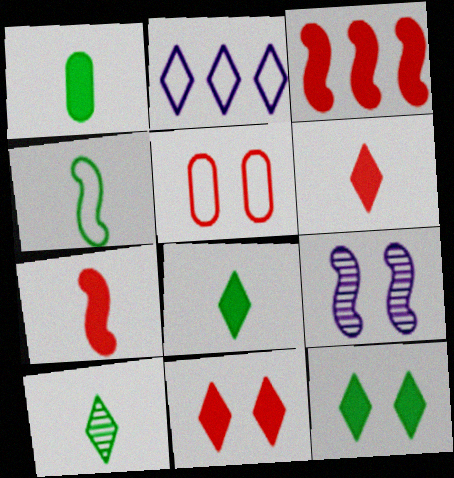[[1, 4, 10], 
[2, 4, 5], 
[2, 10, 11], 
[3, 4, 9], 
[5, 9, 12]]